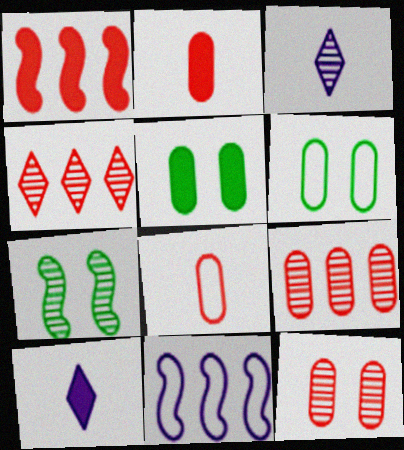[[1, 3, 6], 
[1, 5, 10], 
[3, 7, 9]]